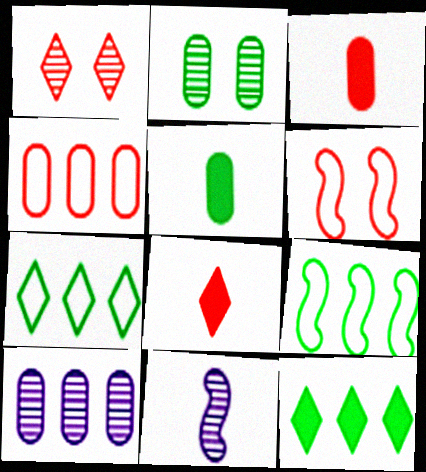[]